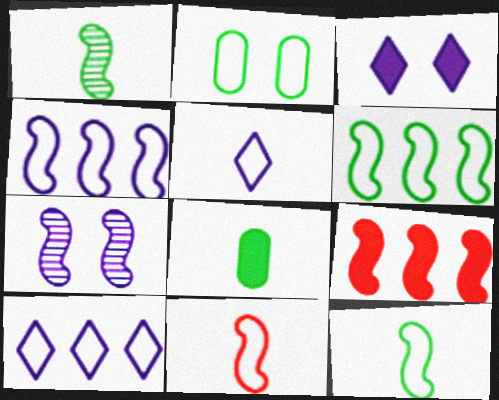[[2, 10, 11], 
[3, 8, 9], 
[7, 9, 12]]